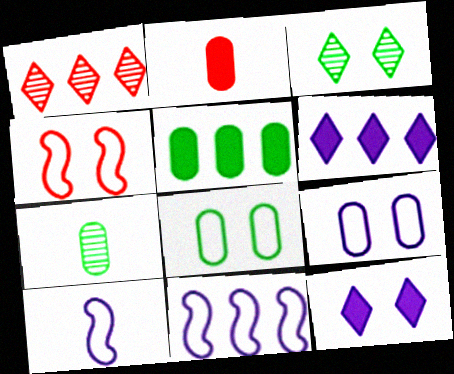[[1, 2, 4], 
[1, 5, 11], 
[2, 3, 11], 
[4, 6, 7], 
[5, 7, 8]]